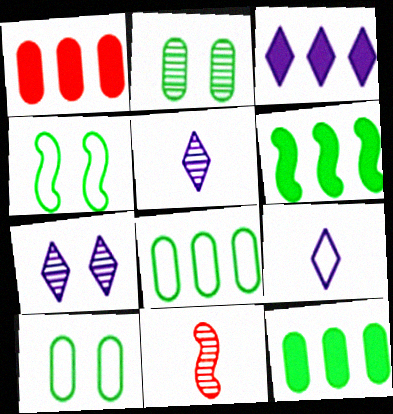[[1, 3, 6], 
[1, 4, 5], 
[3, 7, 9], 
[3, 10, 11]]